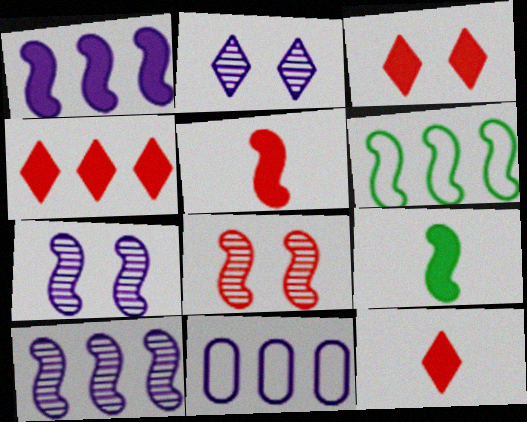[[3, 4, 12], 
[5, 6, 7]]